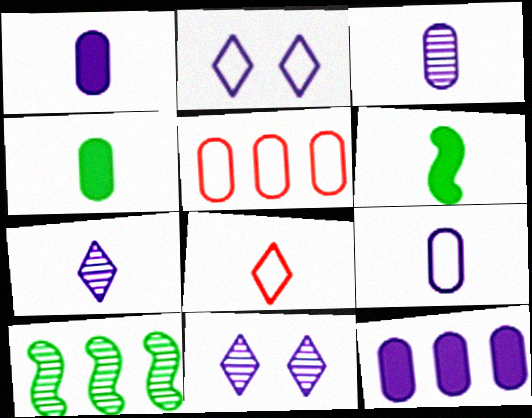[[1, 3, 9], 
[3, 6, 8], 
[5, 6, 11]]